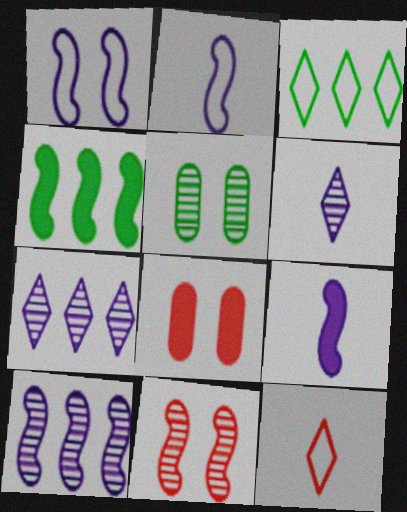[[1, 9, 10], 
[2, 4, 11]]